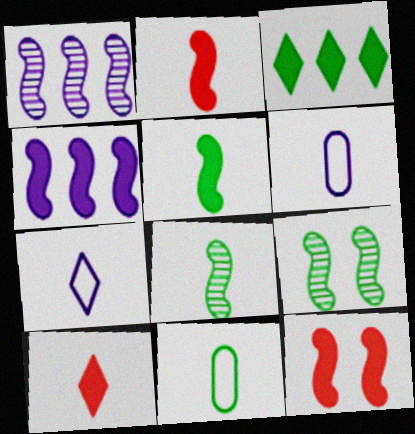[[3, 9, 11], 
[4, 5, 12], 
[6, 8, 10]]